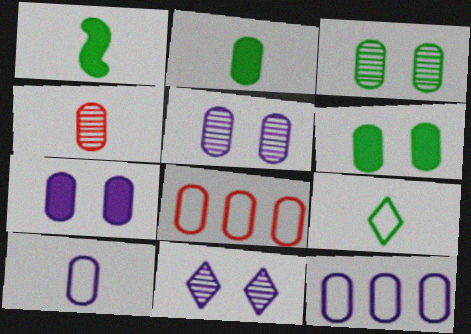[[1, 8, 11], 
[2, 4, 10], 
[2, 5, 8], 
[4, 6, 12]]